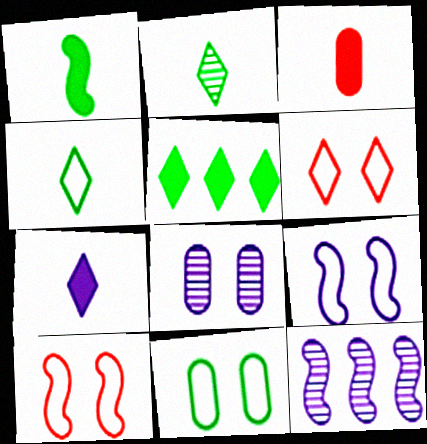[[1, 3, 7], 
[1, 10, 12], 
[6, 9, 11]]